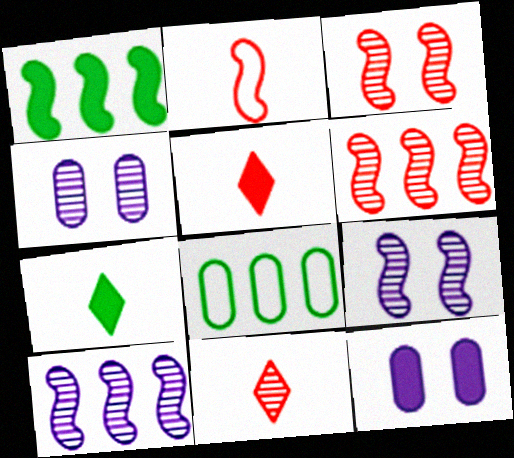[[1, 2, 9], 
[1, 5, 12], 
[5, 8, 9]]